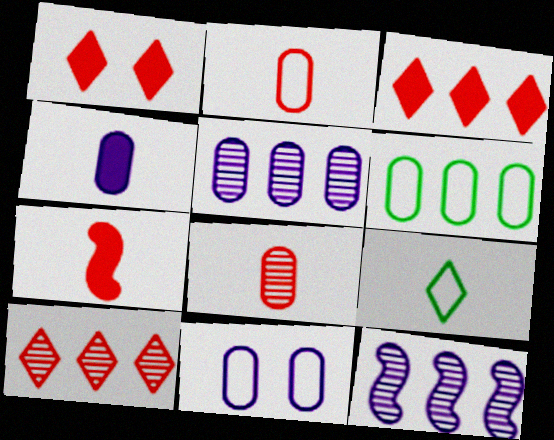[[2, 6, 11], 
[3, 6, 12], 
[4, 5, 11]]